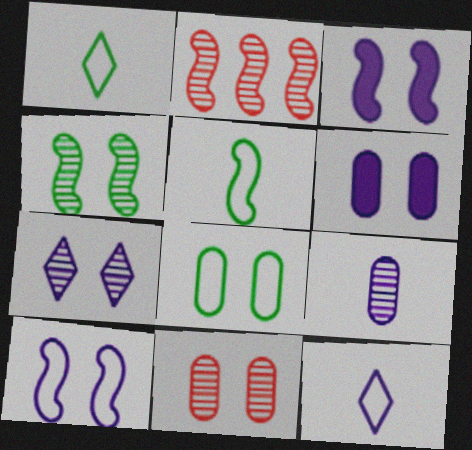[[1, 2, 6], 
[2, 3, 5], 
[4, 7, 11], 
[6, 7, 10], 
[6, 8, 11]]